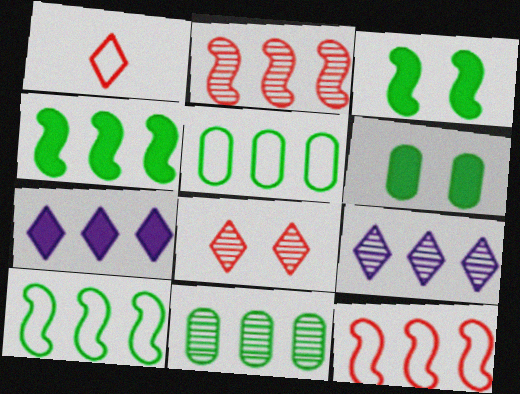[[2, 5, 7], 
[2, 9, 11], 
[7, 11, 12]]